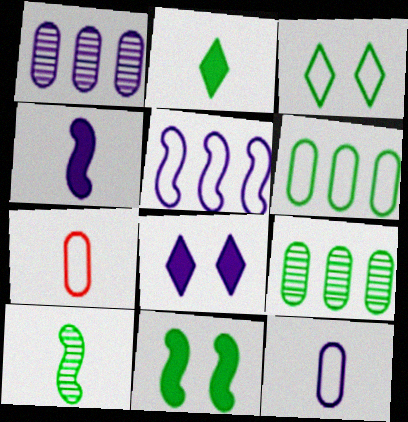[[3, 5, 7]]